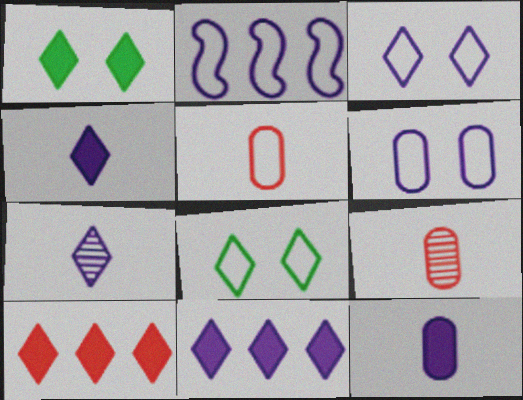[[1, 2, 9], 
[1, 4, 10], 
[2, 5, 8], 
[3, 7, 11], 
[7, 8, 10]]